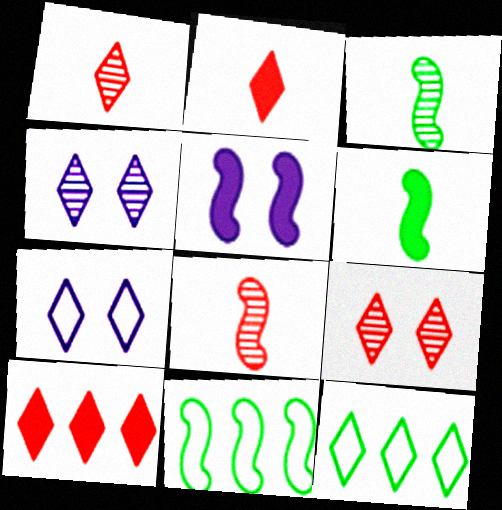[[2, 4, 12], 
[5, 8, 11]]